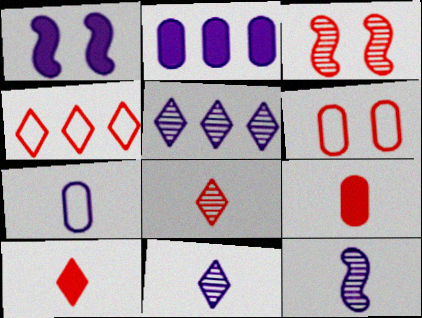[[1, 5, 7], 
[3, 4, 9]]